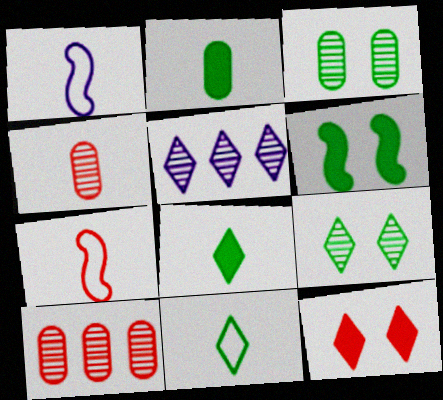[[1, 4, 8], 
[5, 11, 12], 
[7, 10, 12]]